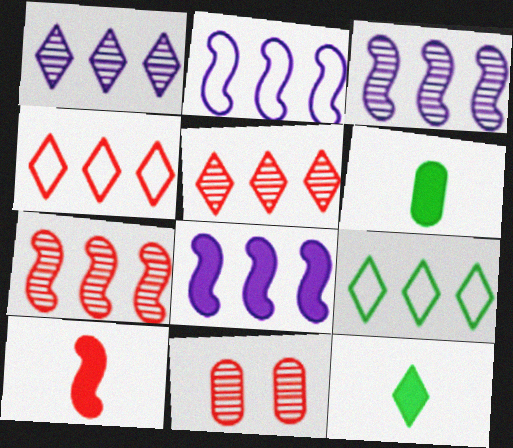[[2, 3, 8], 
[2, 11, 12], 
[4, 10, 11]]